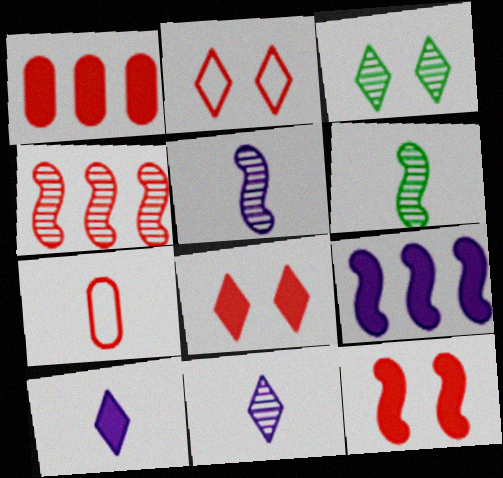[[3, 7, 9], 
[4, 7, 8], 
[6, 7, 10]]